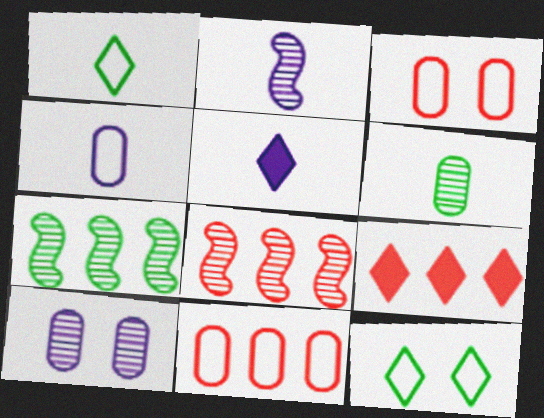[[2, 4, 5], 
[3, 5, 7], 
[8, 9, 11]]